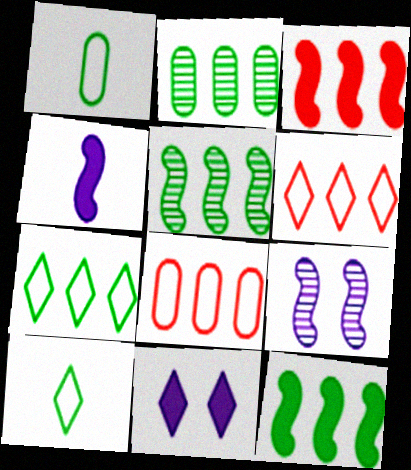[[2, 7, 12]]